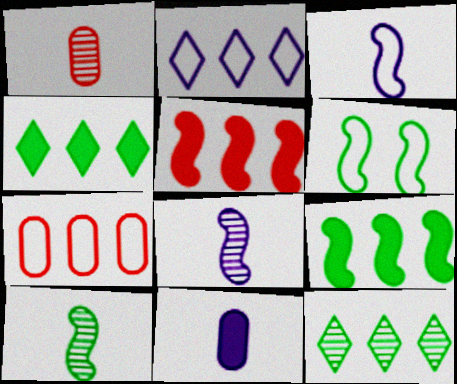[[5, 6, 8], 
[6, 9, 10]]